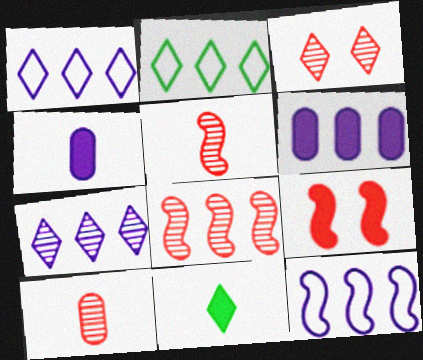[[1, 3, 11], 
[2, 6, 8], 
[3, 8, 10], 
[6, 7, 12], 
[6, 9, 11]]